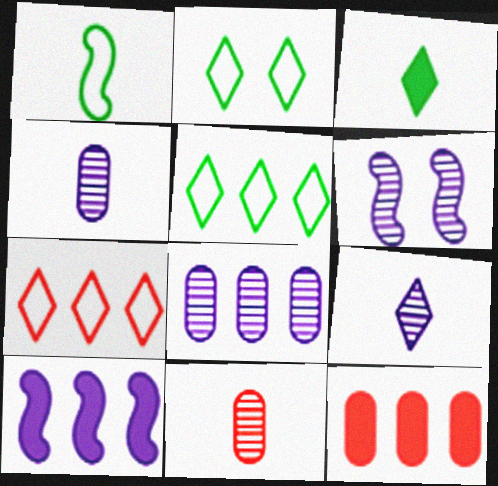[[2, 10, 11], 
[6, 8, 9]]